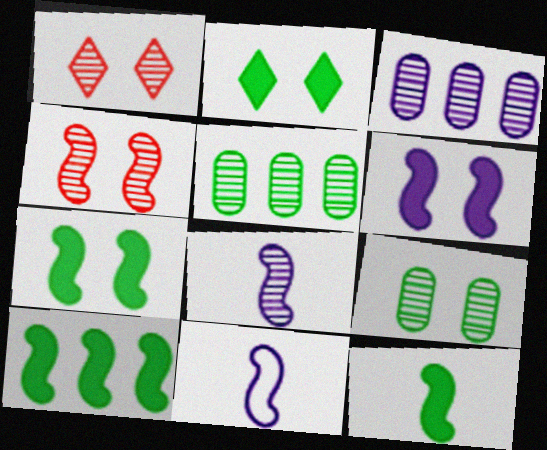[[1, 5, 8], 
[4, 10, 11], 
[7, 10, 12]]